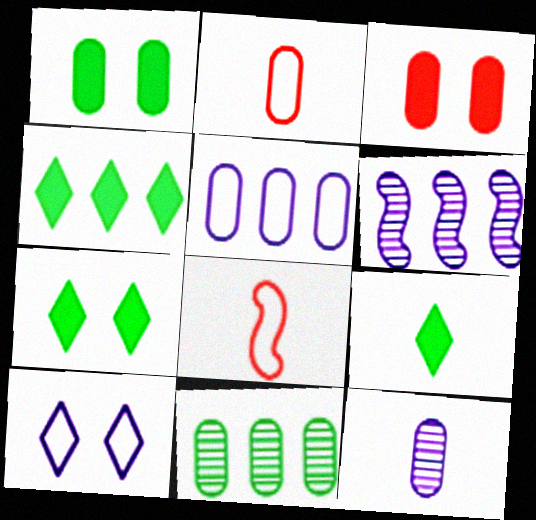[[2, 6, 7], 
[4, 7, 9], 
[8, 9, 12]]